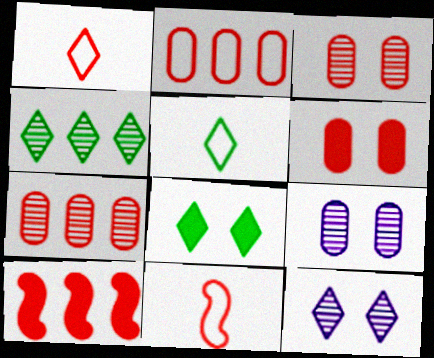[[1, 3, 10], 
[4, 5, 8], 
[5, 9, 10]]